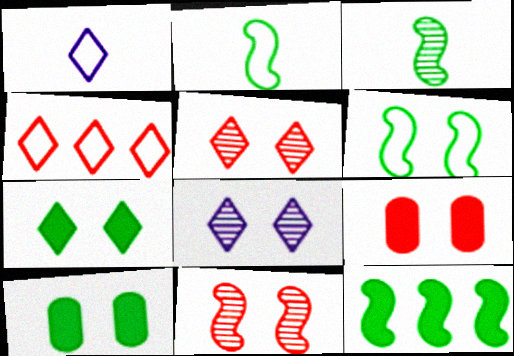[[3, 6, 12], 
[6, 8, 9]]